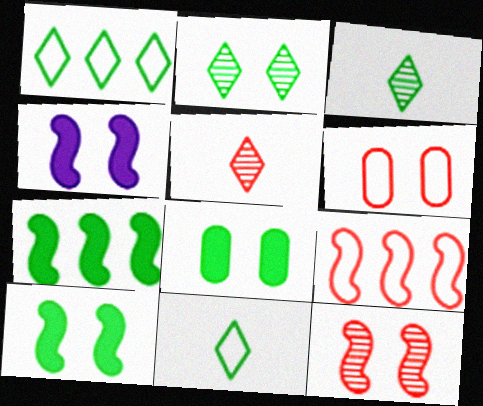[[2, 4, 6]]